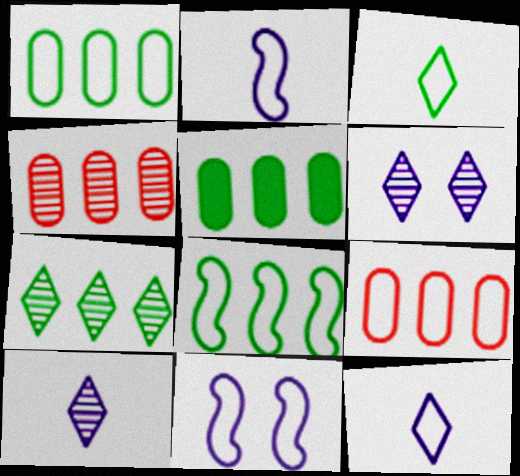[[3, 9, 11], 
[5, 7, 8]]